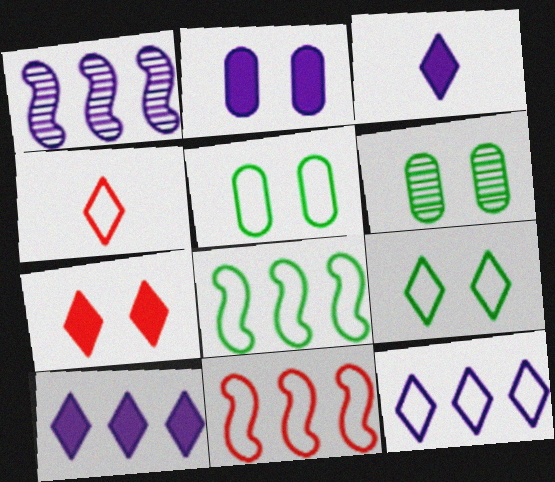[[3, 6, 11], 
[4, 9, 12]]